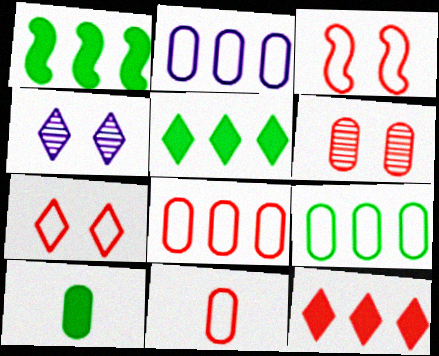[[1, 4, 11], 
[2, 6, 10], 
[2, 8, 9]]